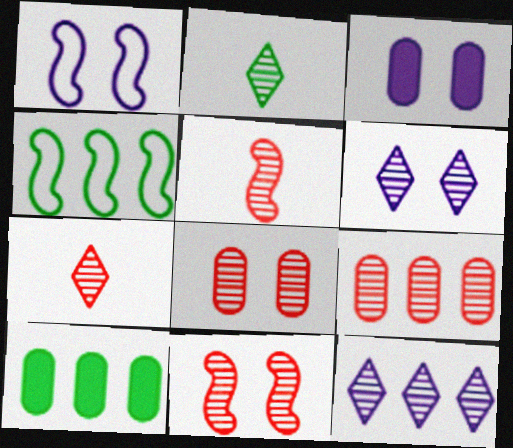[[1, 3, 6], 
[1, 7, 10], 
[3, 4, 7], 
[7, 9, 11]]